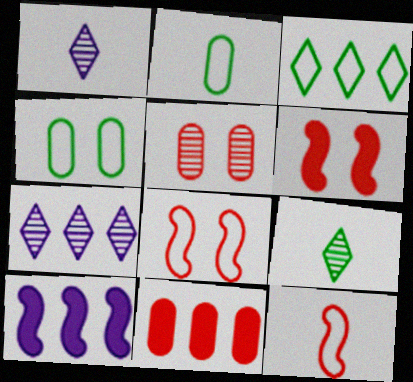[[2, 6, 7]]